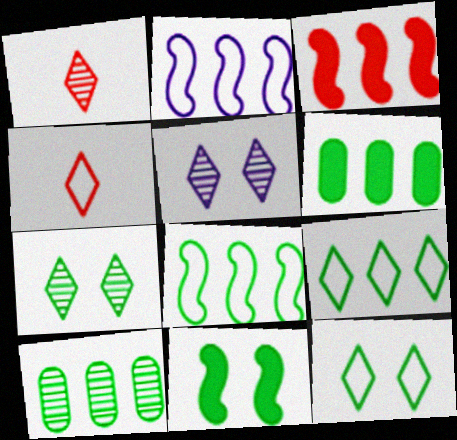[]